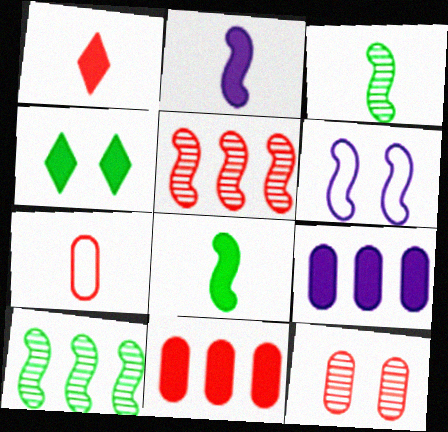[[2, 4, 11], 
[4, 6, 12], 
[5, 6, 8], 
[7, 11, 12]]